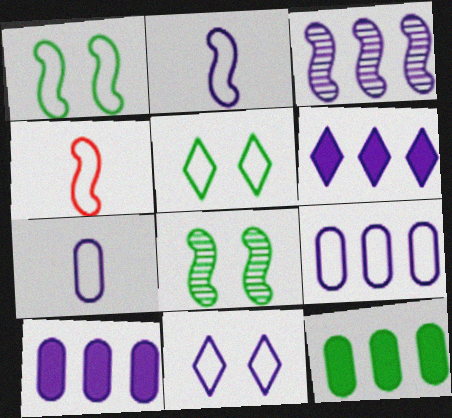[[2, 9, 11], 
[3, 6, 9], 
[4, 5, 9]]